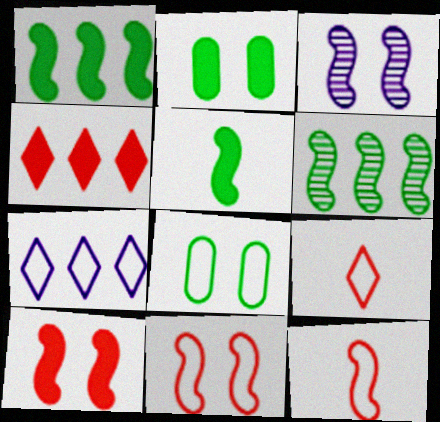[[1, 3, 12], 
[7, 8, 12]]